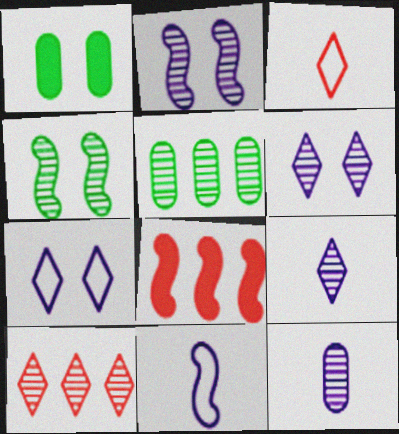[[1, 10, 11], 
[4, 8, 11], 
[4, 10, 12]]